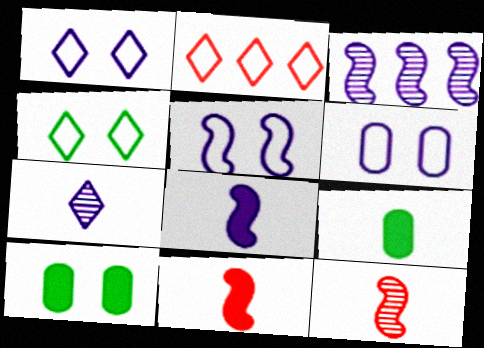[[1, 5, 6], 
[3, 5, 8]]